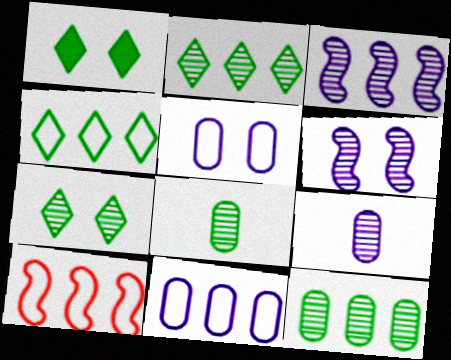[[1, 9, 10], 
[4, 10, 11]]